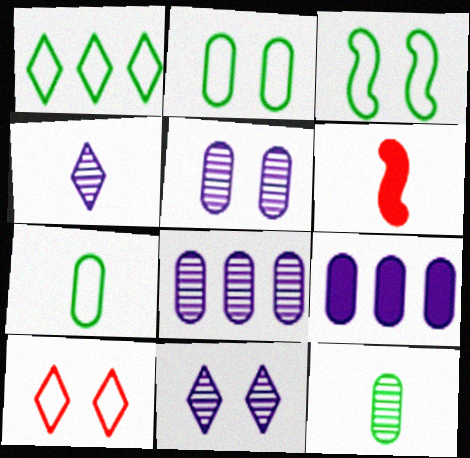[[1, 3, 7], 
[1, 5, 6], 
[4, 6, 7]]